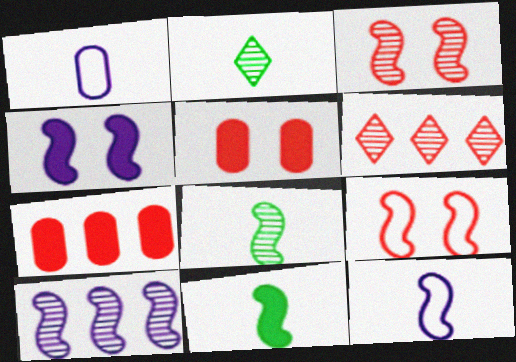[[3, 8, 10], 
[4, 10, 12], 
[9, 10, 11]]